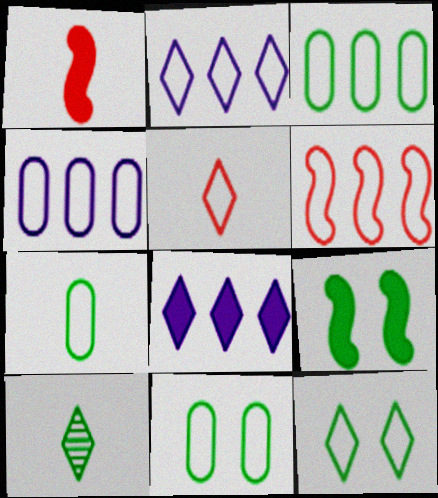[[2, 3, 6], 
[2, 5, 12], 
[3, 7, 11], 
[3, 9, 10]]